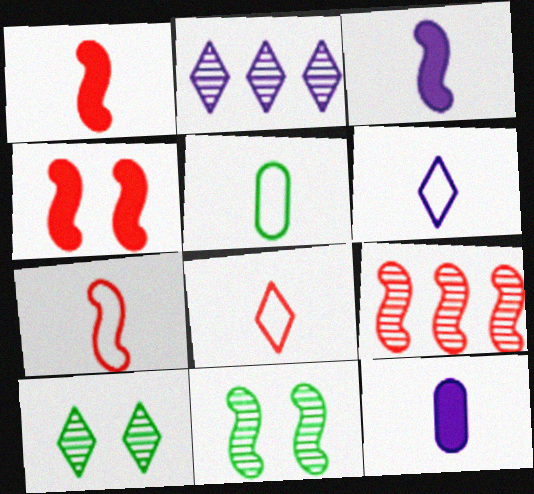[[2, 4, 5], 
[4, 7, 9], 
[5, 6, 7]]